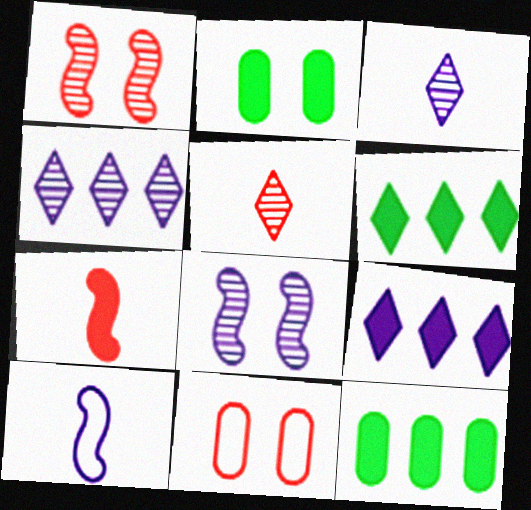[[2, 7, 9]]